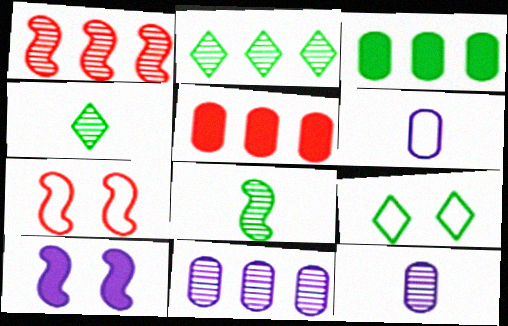[[1, 2, 11], 
[3, 8, 9]]